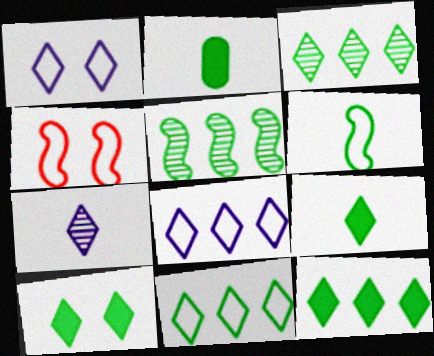[[3, 11, 12], 
[9, 10, 12]]